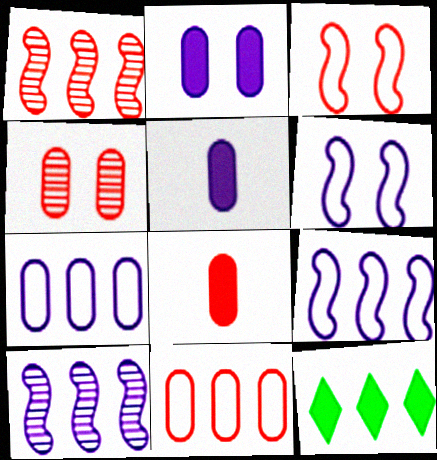[[1, 7, 12], 
[4, 8, 11], 
[10, 11, 12]]